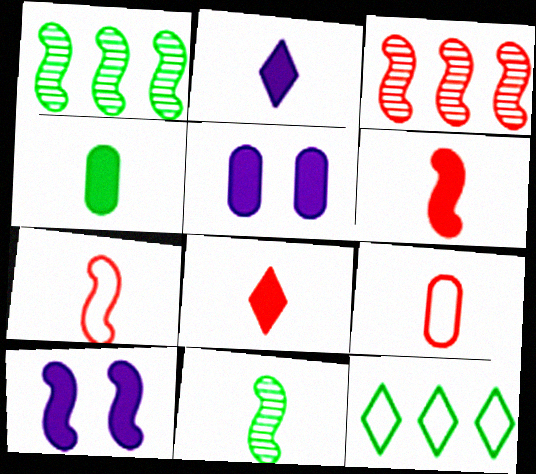[[1, 7, 10], 
[2, 4, 6], 
[2, 9, 11]]